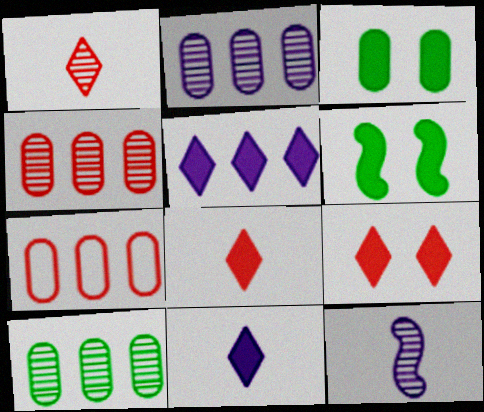[[2, 4, 10]]